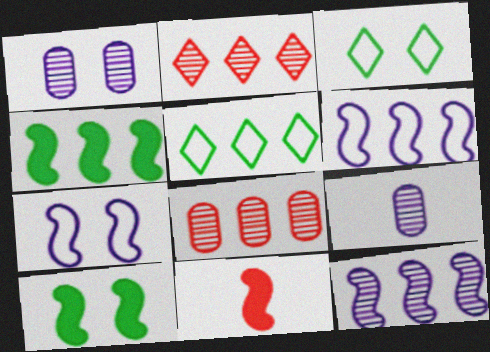[[1, 5, 11]]